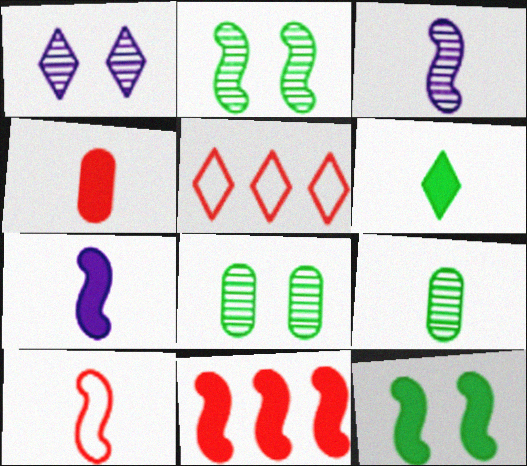[[1, 5, 6], 
[4, 6, 7], 
[5, 7, 8], 
[7, 11, 12]]